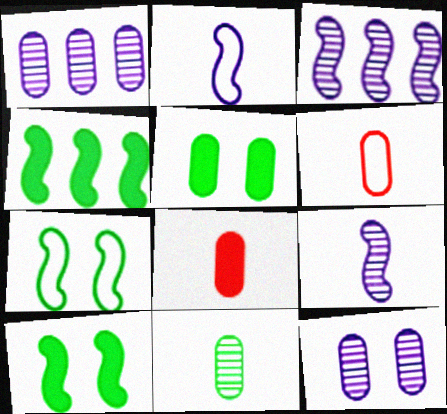[[1, 5, 6]]